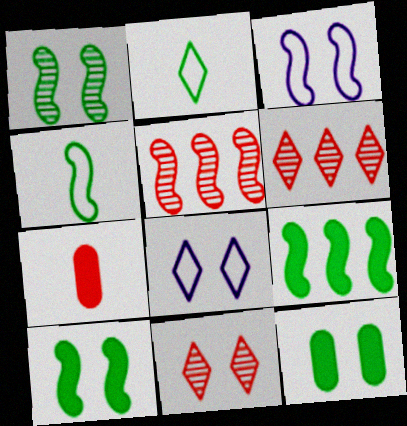[[1, 4, 9], 
[3, 11, 12]]